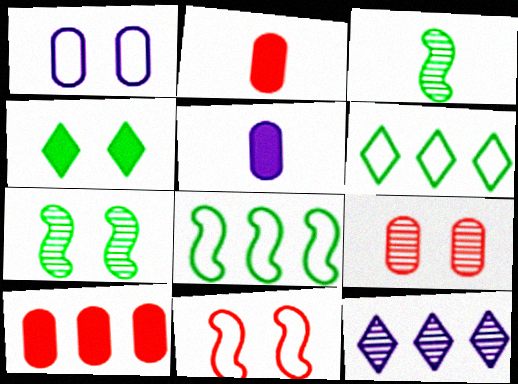[[3, 9, 12], 
[8, 10, 12]]